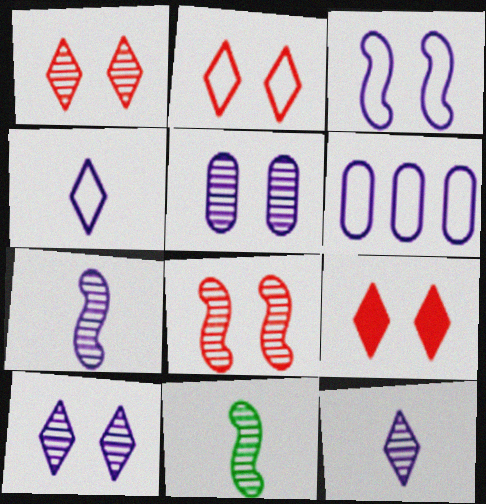[[1, 2, 9], 
[3, 4, 6], 
[6, 9, 11]]